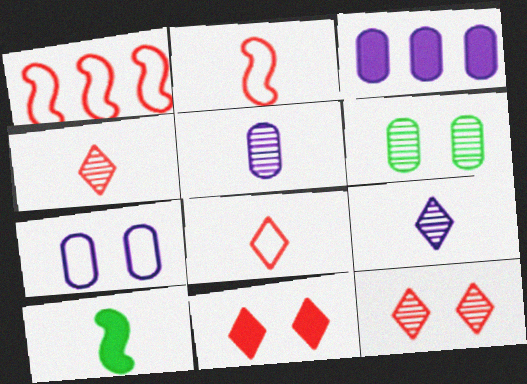[[3, 5, 7], 
[3, 10, 11], 
[5, 8, 10]]